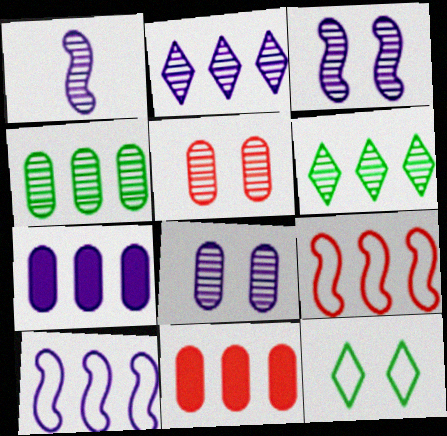[[1, 2, 8], 
[1, 5, 6], 
[1, 11, 12], 
[2, 7, 10], 
[6, 7, 9], 
[6, 10, 11]]